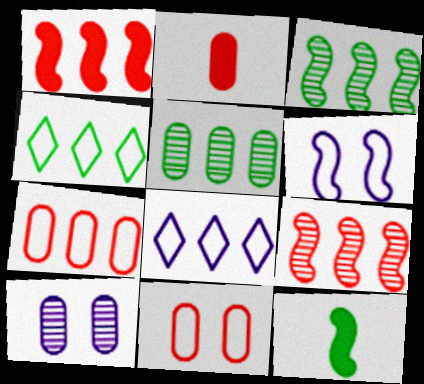[[1, 5, 8], 
[6, 9, 12]]